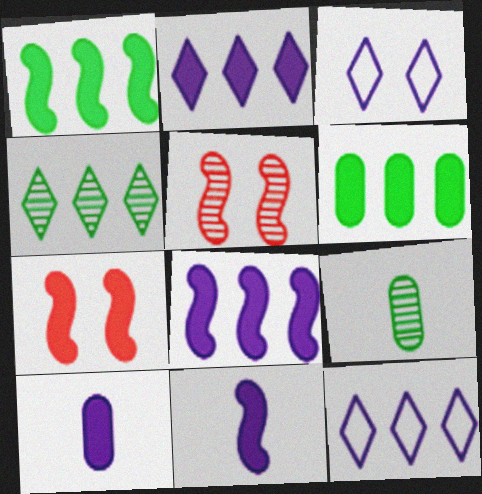[[1, 7, 11], 
[7, 9, 12]]